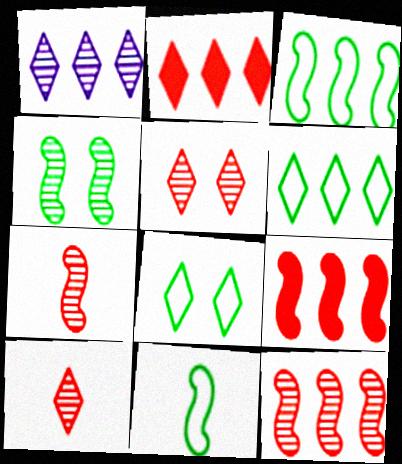[[1, 2, 6]]